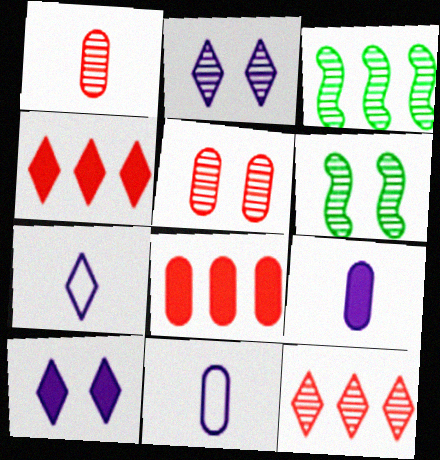[[1, 2, 3], 
[2, 5, 6], 
[4, 6, 11], 
[6, 7, 8]]